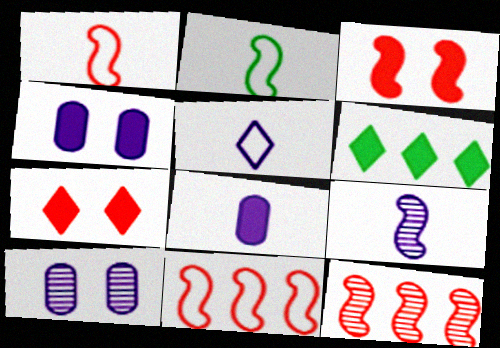[[1, 3, 12], 
[1, 6, 10], 
[3, 6, 8], 
[5, 8, 9]]